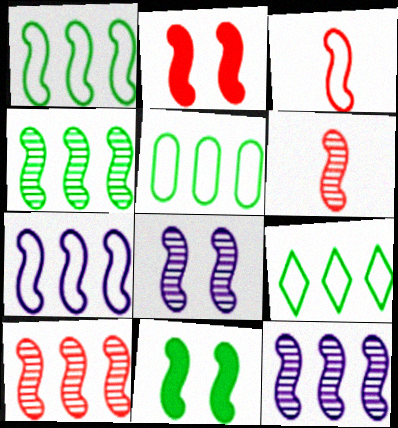[[1, 5, 9], 
[2, 3, 10], 
[3, 11, 12], 
[4, 6, 8], 
[4, 10, 12], 
[6, 7, 11]]